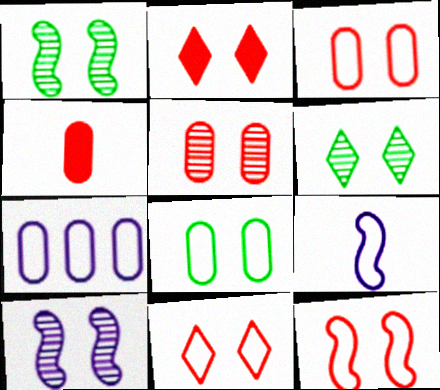[[2, 5, 12], 
[2, 8, 10], 
[3, 11, 12], 
[5, 6, 10]]